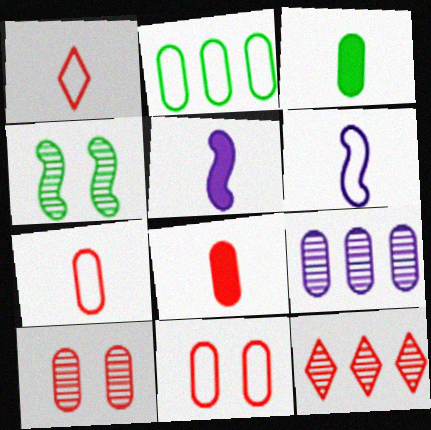[[3, 9, 11]]